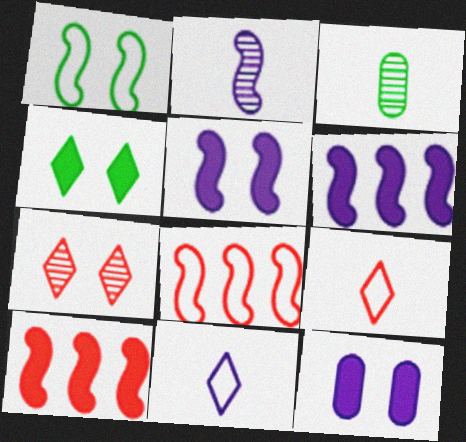[[1, 2, 10], 
[1, 7, 12]]